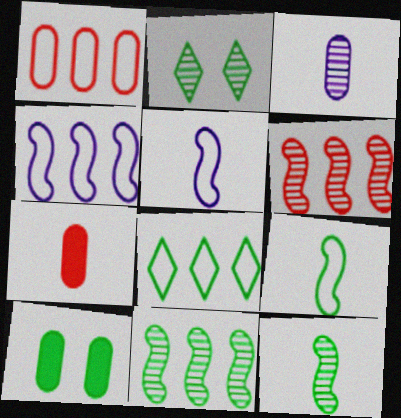[[1, 3, 10], 
[1, 4, 8], 
[2, 3, 6], 
[2, 4, 7], 
[8, 10, 12]]